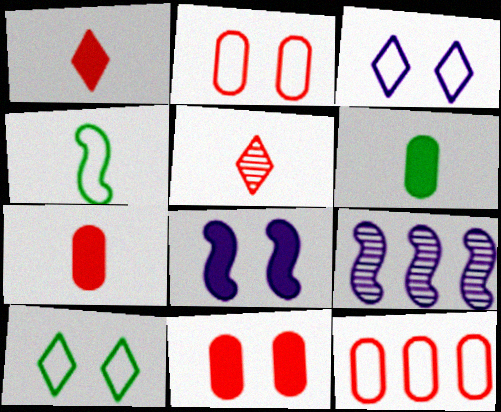[[3, 4, 12], 
[7, 9, 10]]